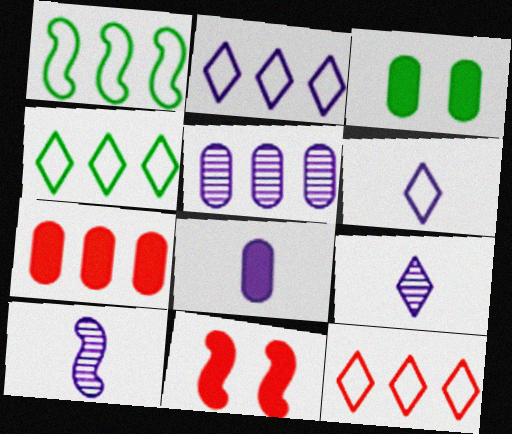[[1, 10, 11], 
[2, 4, 12], 
[3, 7, 8], 
[3, 10, 12], 
[6, 8, 10]]